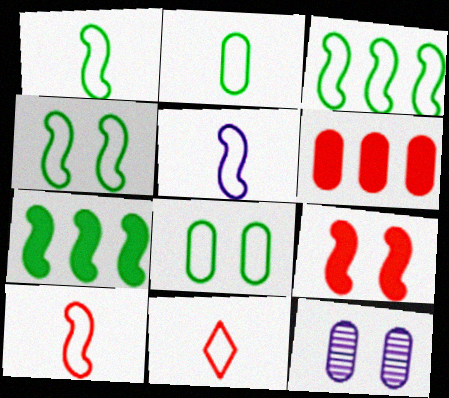[[1, 3, 4], 
[1, 5, 10], 
[2, 5, 11], 
[2, 6, 12], 
[7, 11, 12]]